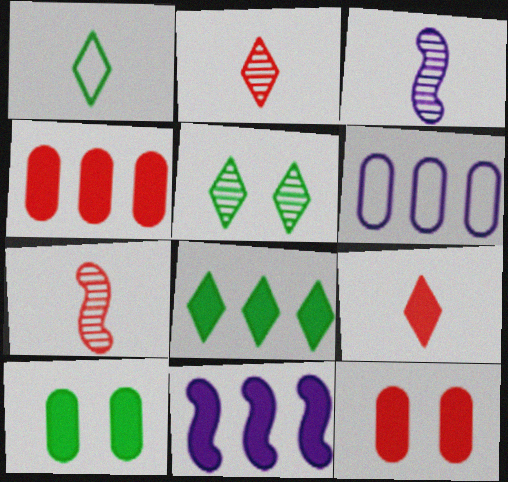[[1, 5, 8], 
[4, 8, 11], 
[9, 10, 11]]